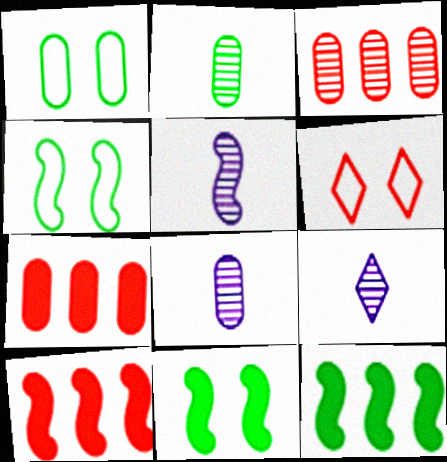[[1, 7, 8], 
[1, 9, 10], 
[4, 5, 10], 
[4, 7, 9], 
[5, 8, 9], 
[6, 8, 12]]